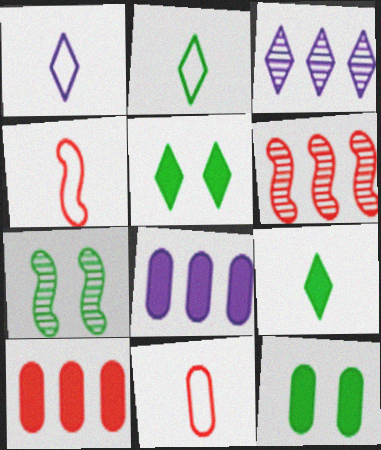[[1, 6, 12], 
[1, 7, 10], 
[3, 4, 12]]